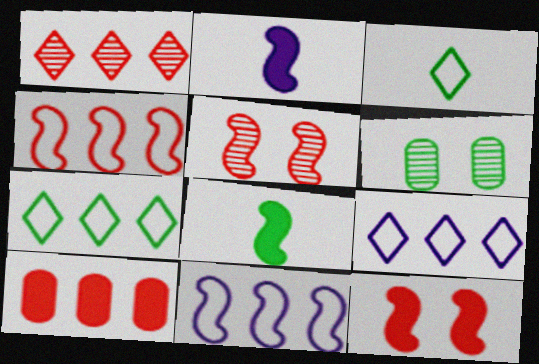[[1, 4, 10], 
[5, 8, 11], 
[6, 7, 8]]